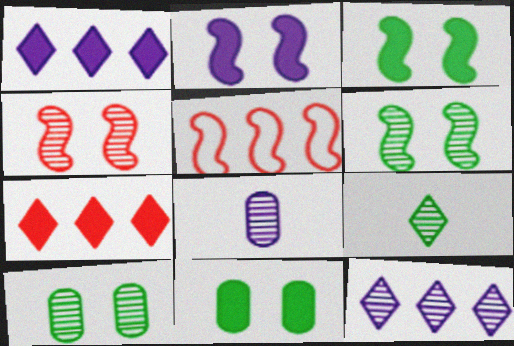[]